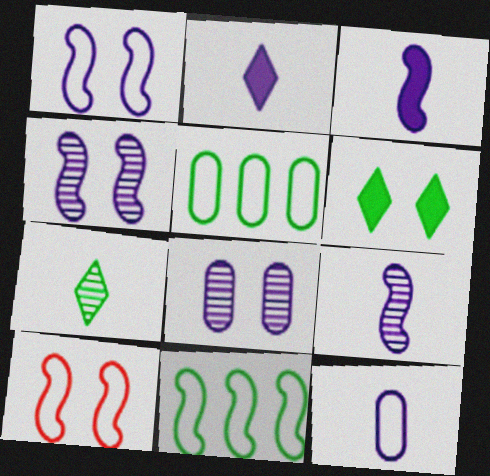[[2, 9, 12], 
[6, 8, 10]]